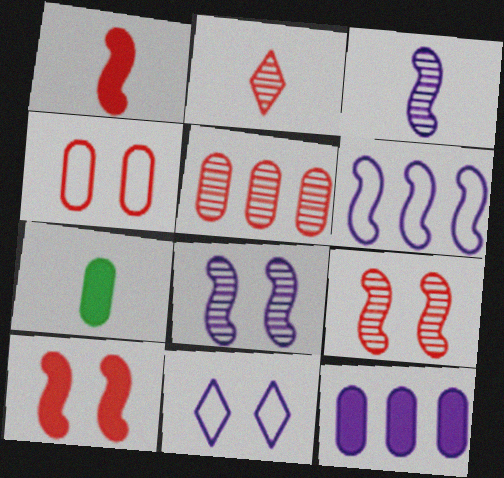[[2, 5, 9], 
[3, 11, 12]]